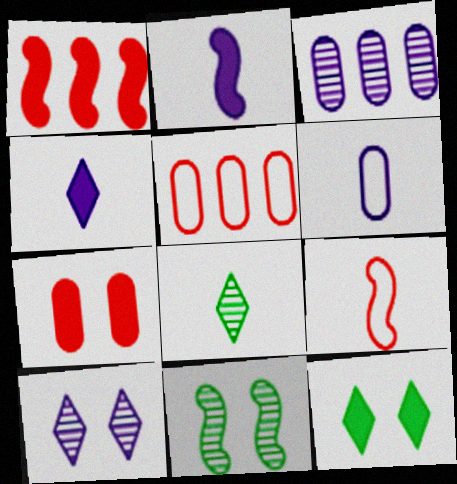[[3, 9, 12], 
[4, 5, 11]]